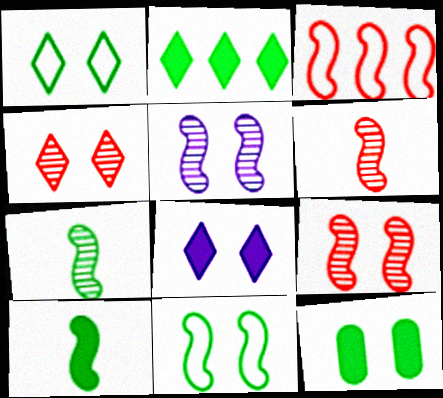[[1, 4, 8], 
[2, 10, 12], 
[3, 5, 10]]